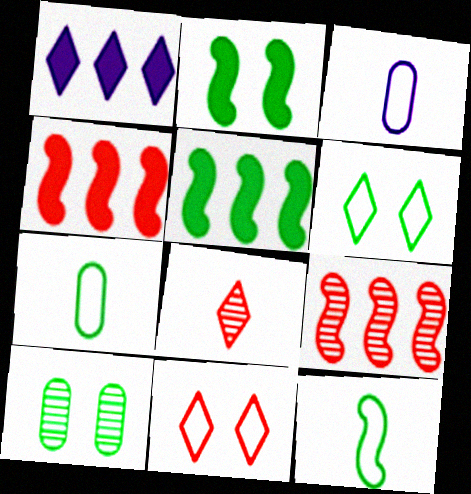[[1, 6, 8], 
[2, 6, 10]]